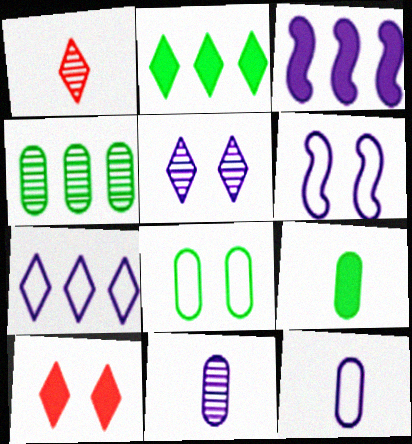[[1, 3, 8], 
[3, 5, 12], 
[3, 9, 10], 
[4, 8, 9], 
[6, 7, 12]]